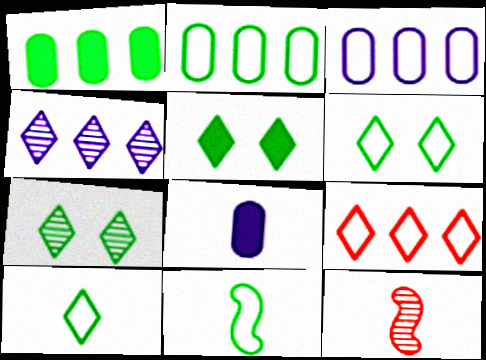[[1, 7, 11], 
[2, 6, 11], 
[3, 5, 12], 
[5, 6, 7], 
[8, 10, 12]]